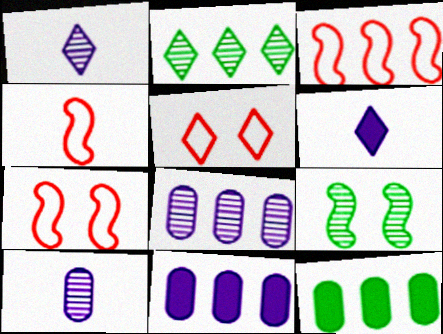[[1, 7, 12], 
[2, 3, 11], 
[2, 5, 6], 
[3, 4, 7]]